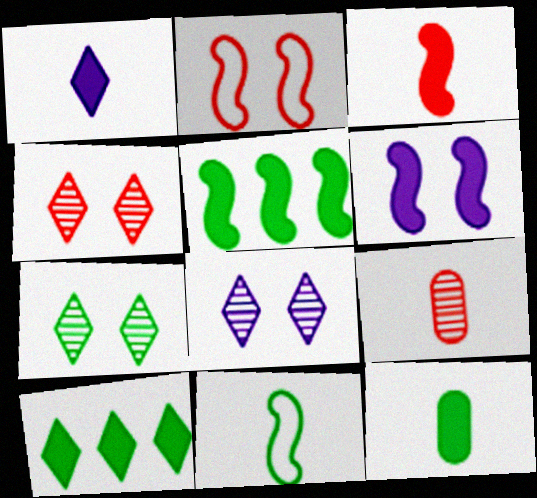[[1, 3, 12], 
[1, 9, 11], 
[3, 5, 6], 
[4, 7, 8]]